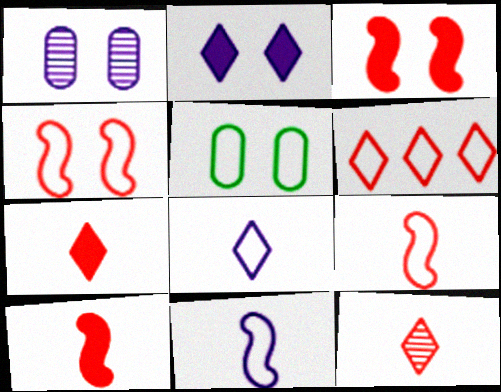[[5, 6, 11]]